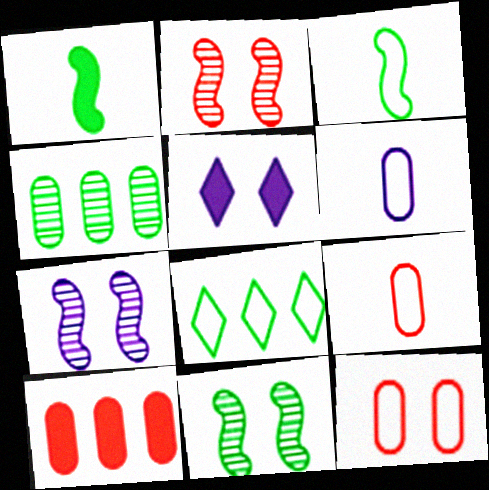[[1, 5, 10], 
[2, 7, 11], 
[5, 11, 12]]